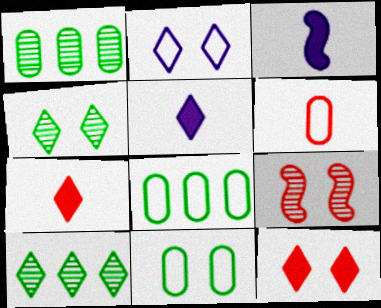[[2, 4, 12], 
[2, 7, 10], 
[5, 8, 9]]